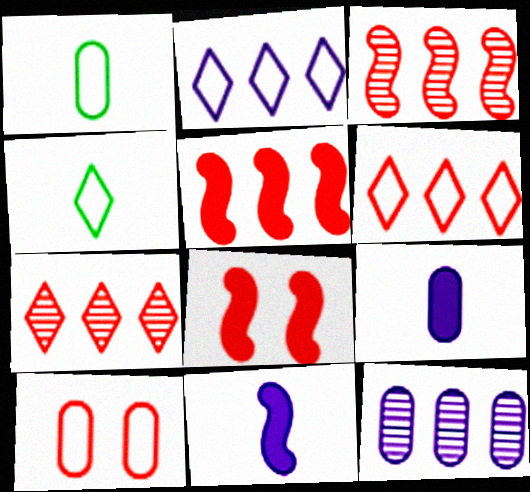[[4, 8, 12]]